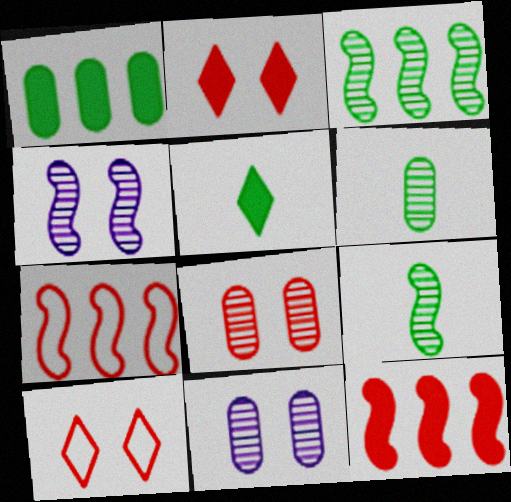[[5, 7, 11]]